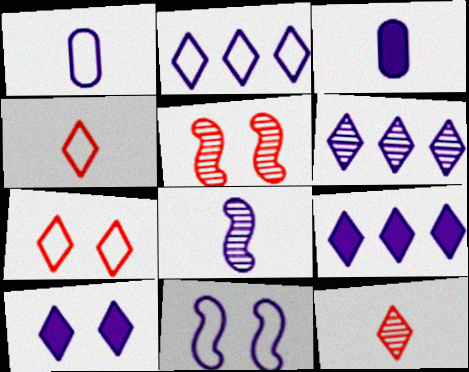[[1, 2, 11], 
[2, 6, 9], 
[3, 6, 11]]